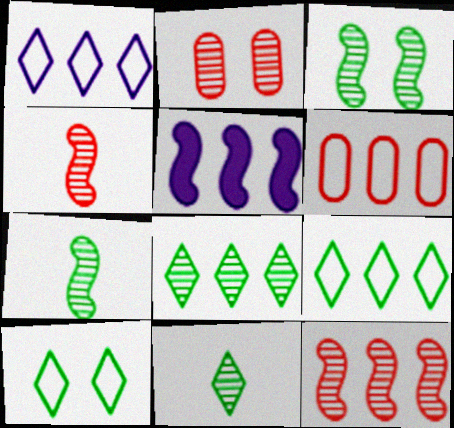[[5, 6, 8]]